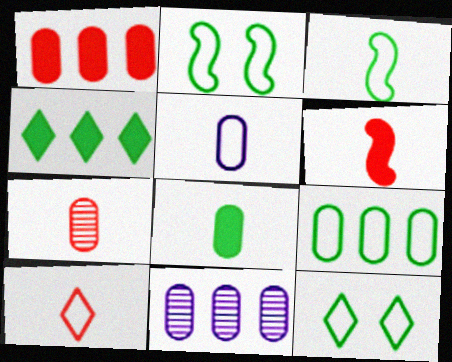[[1, 9, 11], 
[3, 5, 10], 
[3, 9, 12], 
[5, 7, 8], 
[6, 7, 10], 
[6, 11, 12]]